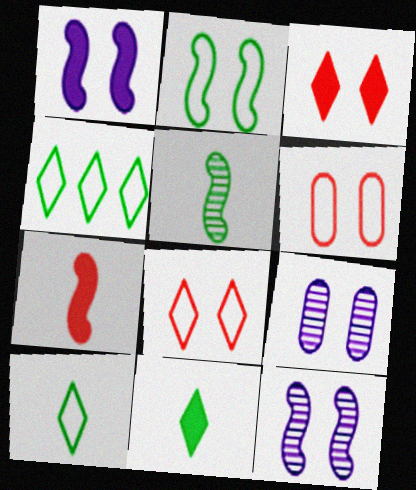[[2, 3, 9], 
[4, 7, 9]]